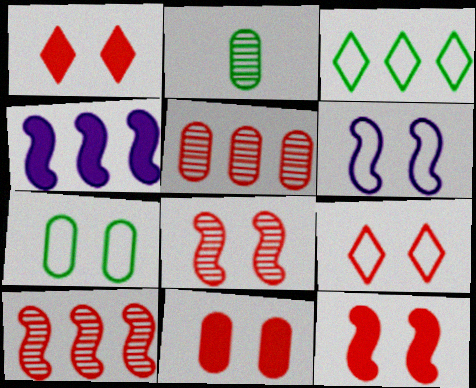[[1, 11, 12], 
[2, 4, 9], 
[3, 4, 5], 
[6, 7, 9], 
[8, 9, 11]]